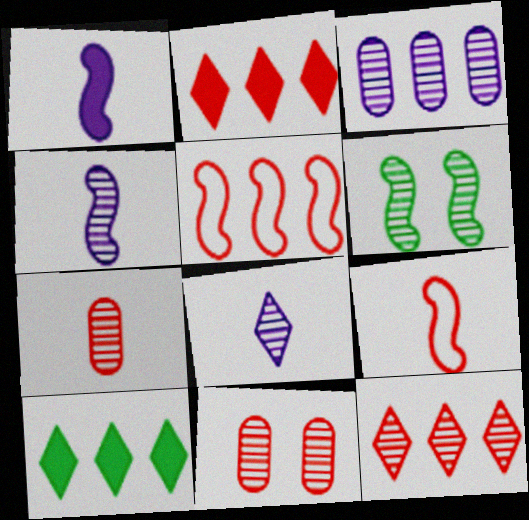[[1, 5, 6], 
[2, 9, 11], 
[3, 5, 10]]